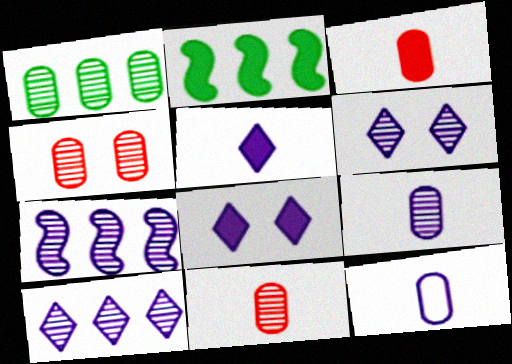[[1, 4, 9], 
[2, 3, 8], 
[6, 7, 9], 
[7, 8, 12]]